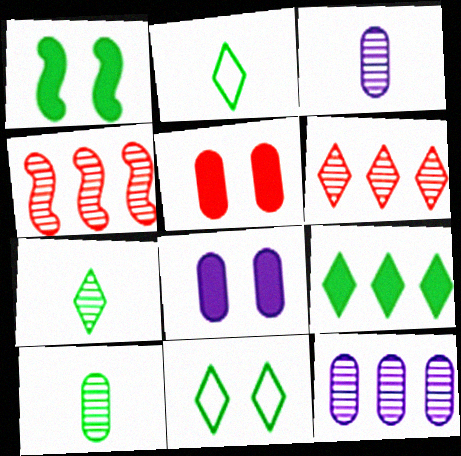[[2, 4, 8], 
[7, 9, 11]]